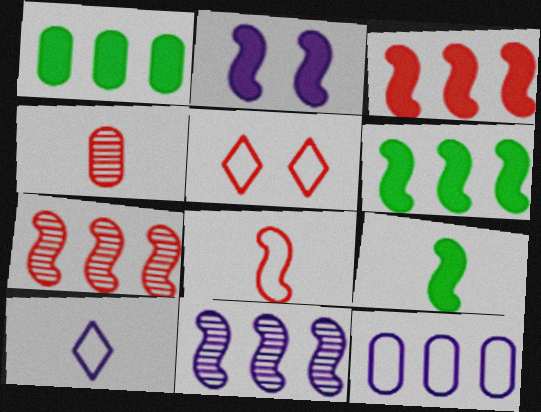[[2, 3, 9], 
[3, 4, 5], 
[4, 9, 10]]